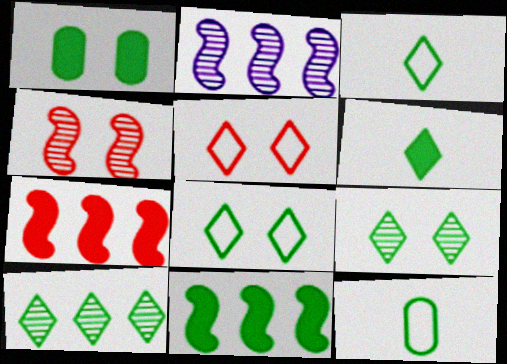[[1, 6, 11], 
[6, 8, 10], 
[9, 11, 12]]